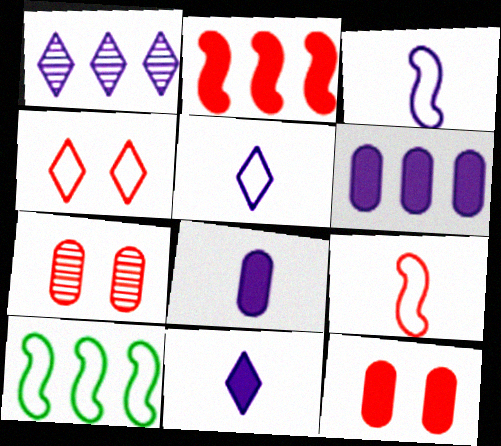[[7, 10, 11]]